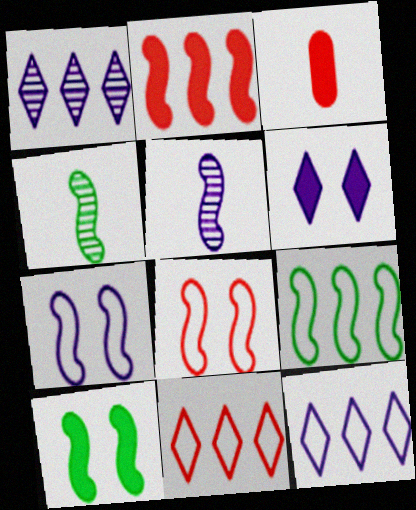[[2, 4, 7], 
[4, 9, 10]]